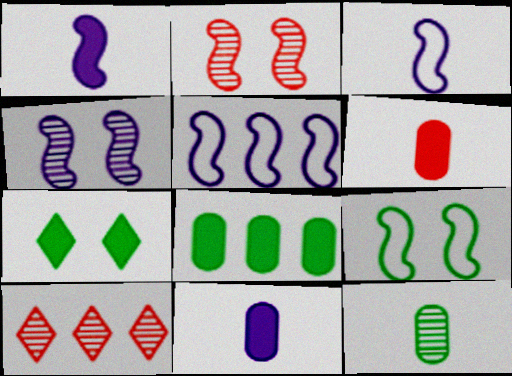[[1, 4, 5], 
[4, 10, 12], 
[5, 8, 10], 
[9, 10, 11]]